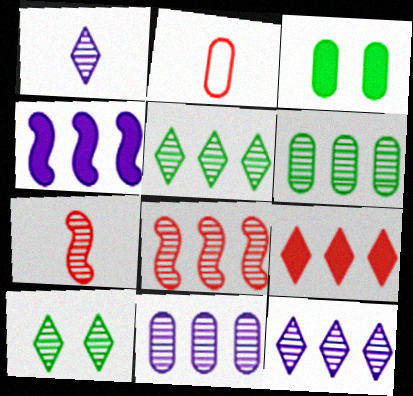[[2, 3, 11], 
[2, 4, 10], 
[5, 8, 11], 
[6, 8, 12], 
[7, 10, 11]]